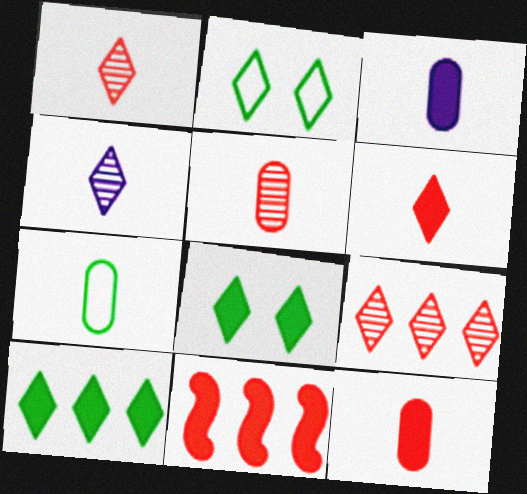[[3, 5, 7], 
[3, 8, 11]]